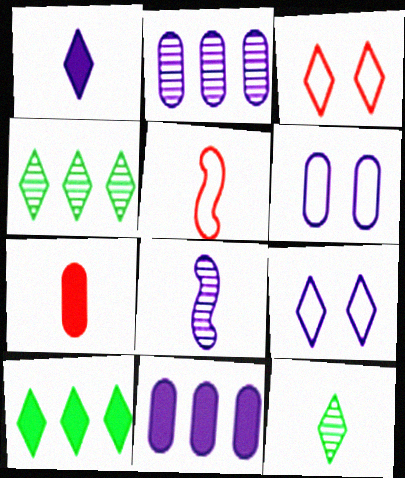[[1, 3, 4], 
[8, 9, 11]]